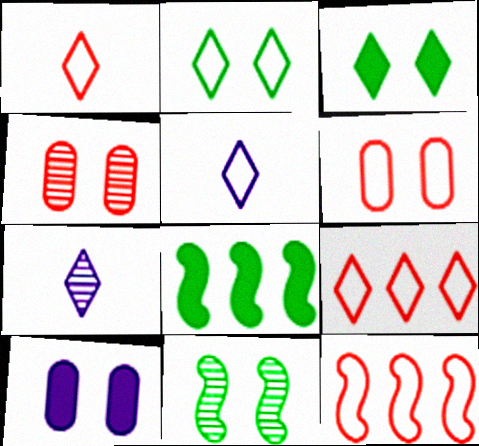[[1, 6, 12], 
[2, 5, 9], 
[3, 7, 9], 
[4, 5, 8], 
[6, 7, 8]]